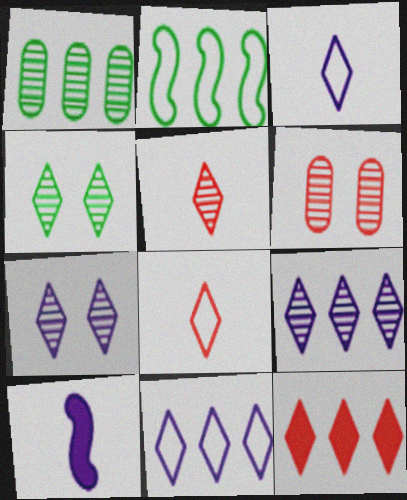[[3, 4, 12], 
[4, 5, 9]]